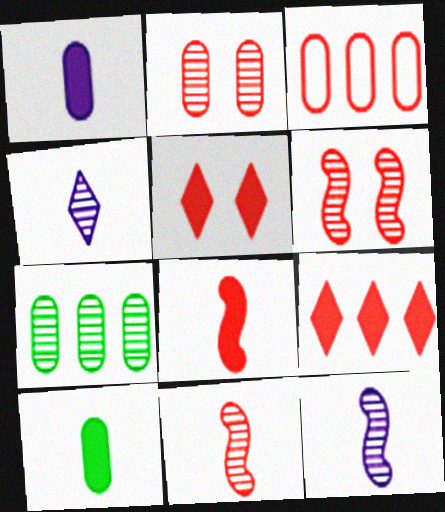[[3, 5, 11], 
[4, 6, 7]]